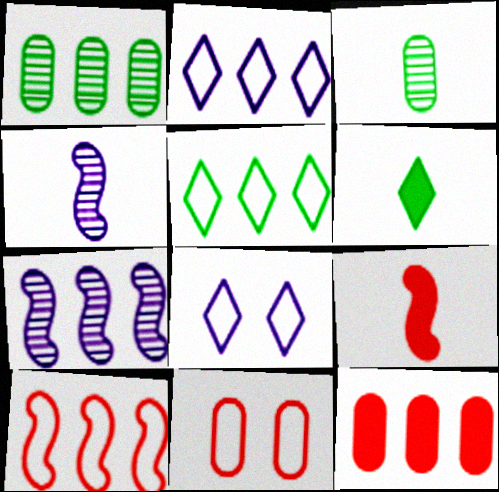[[1, 8, 9], 
[5, 7, 12], 
[6, 7, 11]]